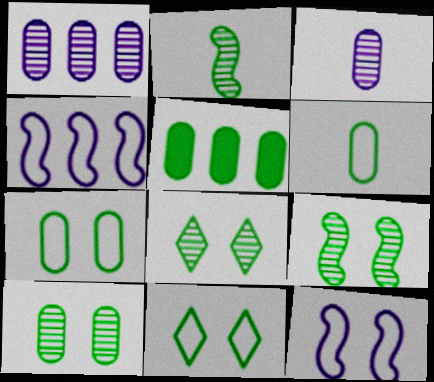[[2, 5, 11], 
[5, 6, 10], 
[8, 9, 10]]